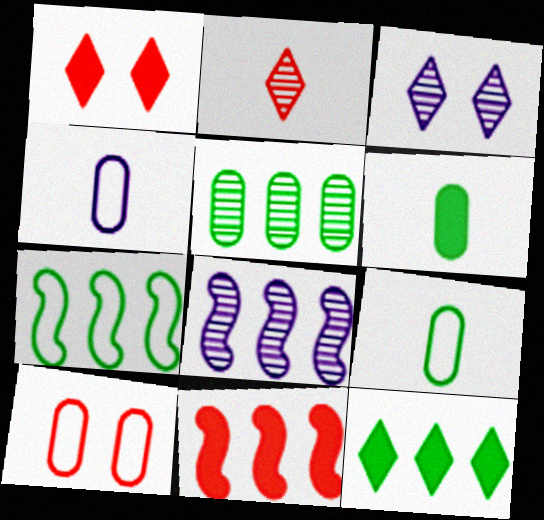[[1, 8, 9], 
[2, 10, 11], 
[3, 9, 11], 
[5, 7, 12], 
[7, 8, 11]]